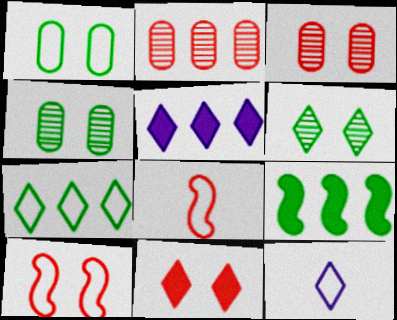[[2, 8, 11], 
[3, 9, 12], 
[3, 10, 11], 
[4, 5, 8]]